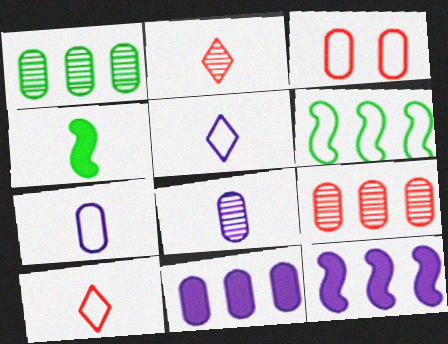[[2, 4, 7], 
[3, 5, 6], 
[4, 8, 10]]